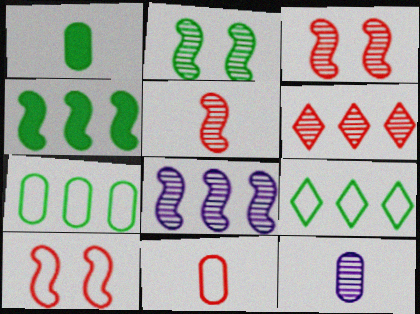[[1, 2, 9], 
[1, 11, 12], 
[2, 5, 8], 
[2, 6, 12]]